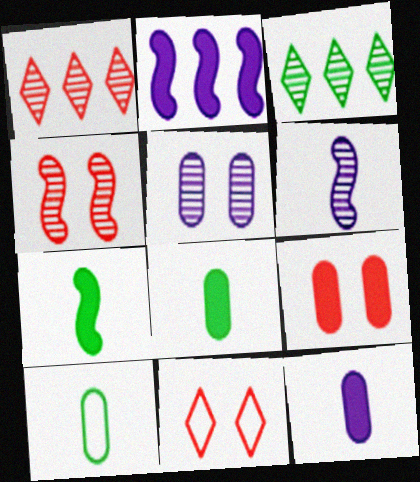[[4, 9, 11]]